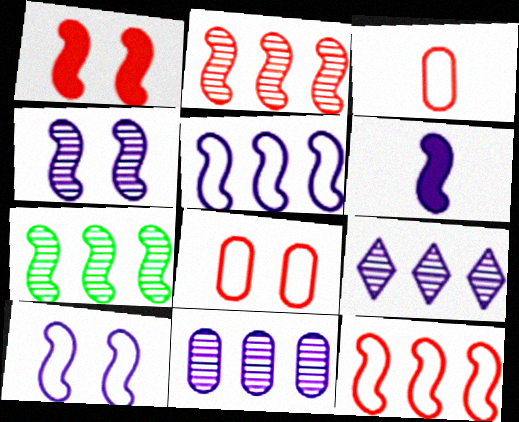[[4, 5, 6]]